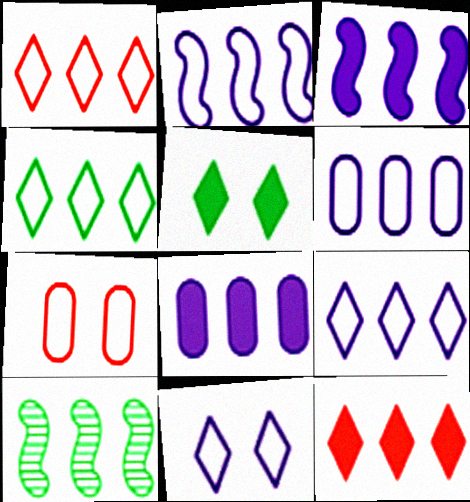[[1, 4, 9], 
[1, 8, 10], 
[2, 6, 9], 
[6, 10, 12]]